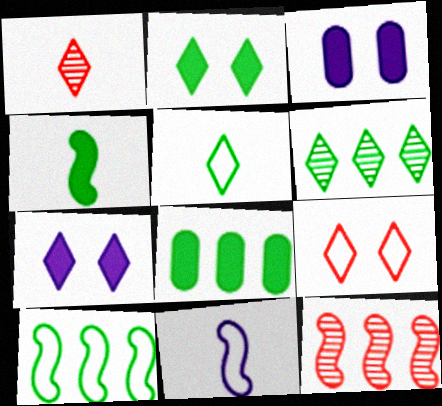[[1, 3, 10], 
[2, 4, 8], 
[2, 5, 6], 
[3, 5, 12], 
[6, 8, 10]]